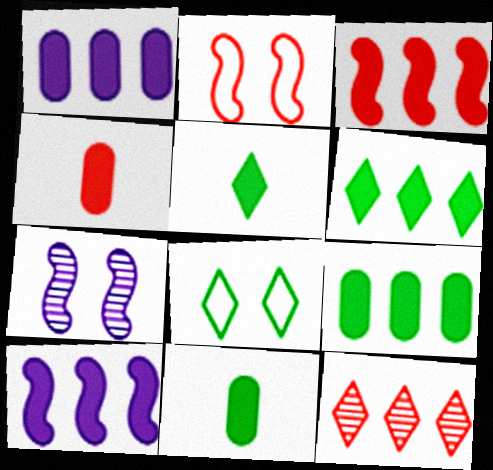[[1, 3, 6], 
[2, 4, 12]]